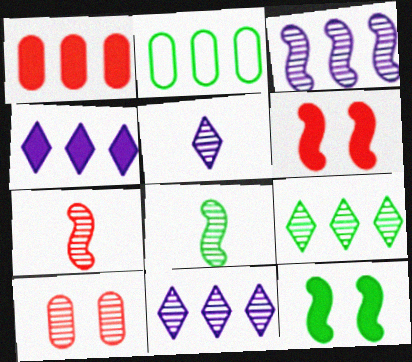[[2, 5, 6], 
[8, 10, 11]]